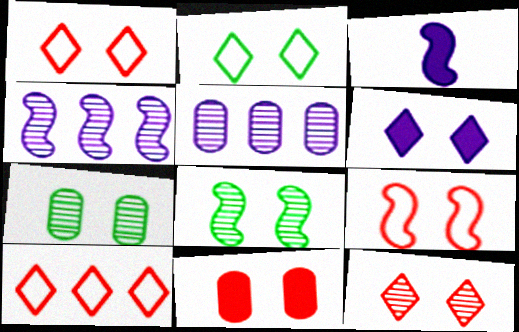[[2, 6, 12], 
[3, 7, 10], 
[6, 7, 9], 
[9, 11, 12]]